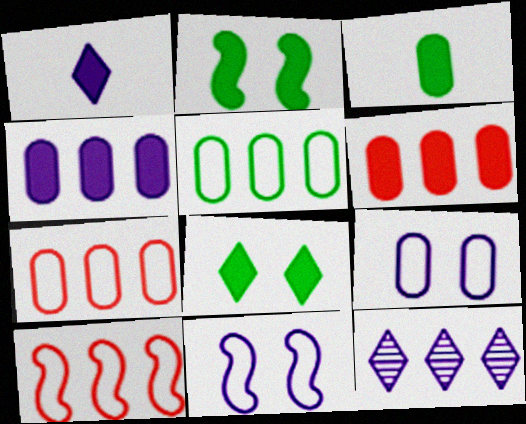[[1, 2, 6]]